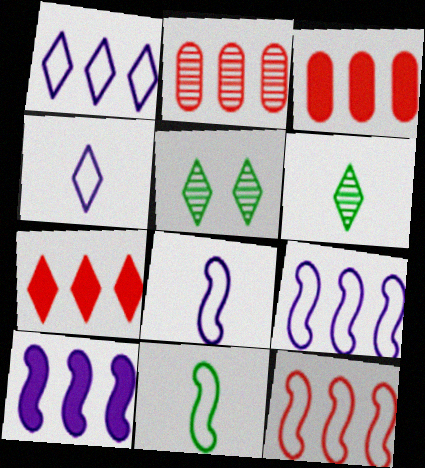[[2, 7, 12], 
[3, 5, 8], 
[4, 5, 7]]